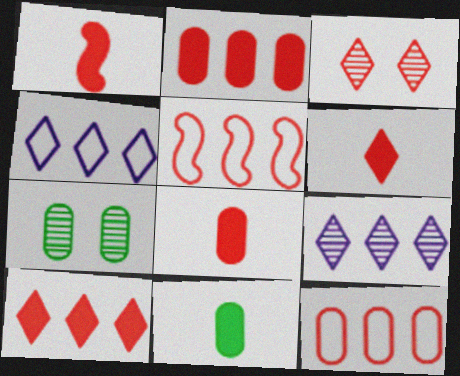[[1, 3, 12], 
[1, 4, 7], 
[1, 6, 8], 
[3, 5, 8]]